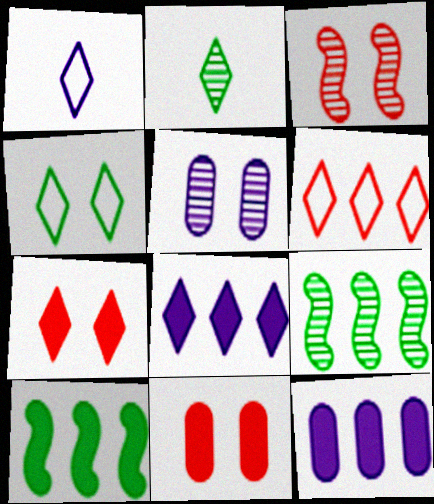[[1, 4, 6], 
[1, 9, 11], 
[6, 9, 12]]